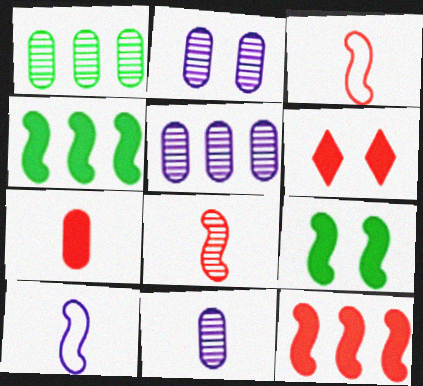[[1, 6, 10], 
[2, 5, 11], 
[6, 7, 12]]